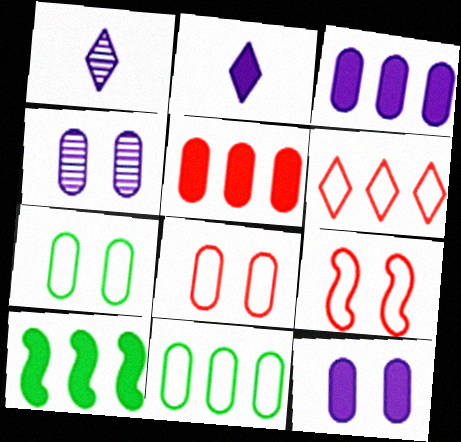[[1, 8, 10]]